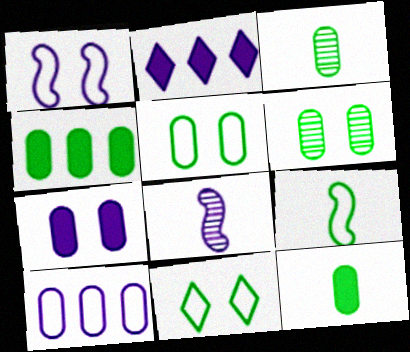[[3, 4, 5]]